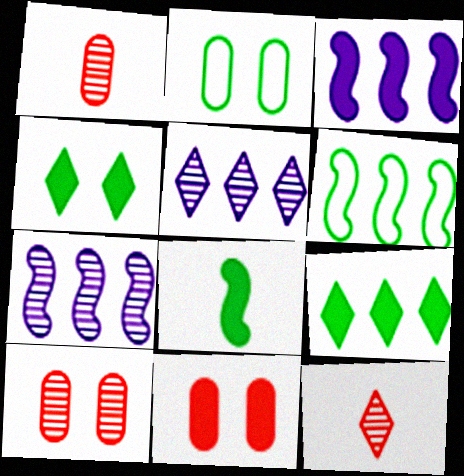[[2, 3, 12]]